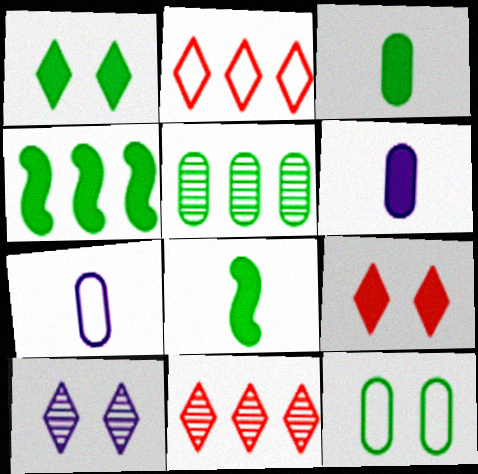[[1, 3, 4], 
[3, 5, 12], 
[4, 6, 9]]